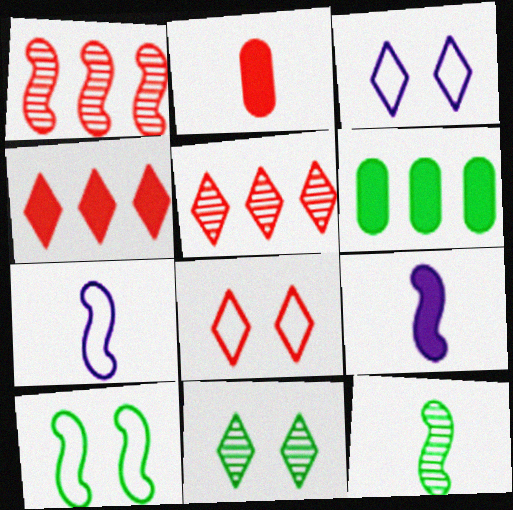[[1, 2, 8], 
[1, 9, 10]]